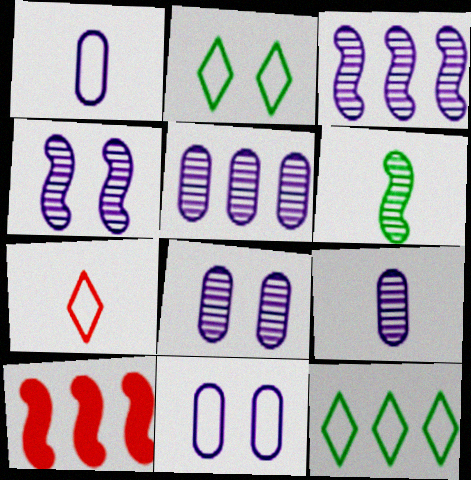[[2, 9, 10], 
[5, 8, 9], 
[5, 10, 12]]